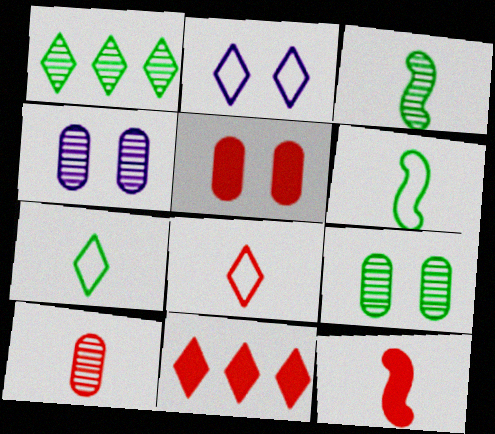[[1, 3, 9], 
[4, 6, 11], 
[5, 11, 12], 
[8, 10, 12]]